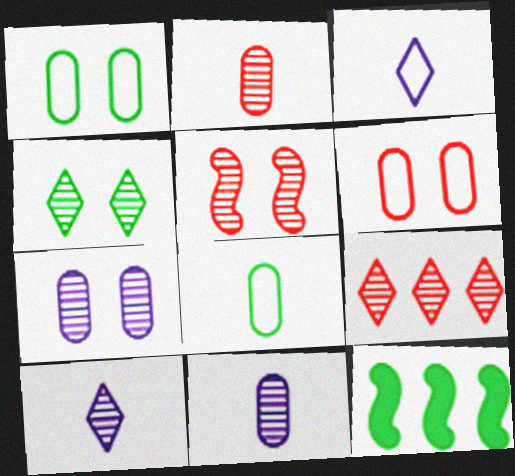[[2, 5, 9], 
[4, 5, 7], 
[4, 8, 12], 
[4, 9, 10], 
[6, 10, 12]]